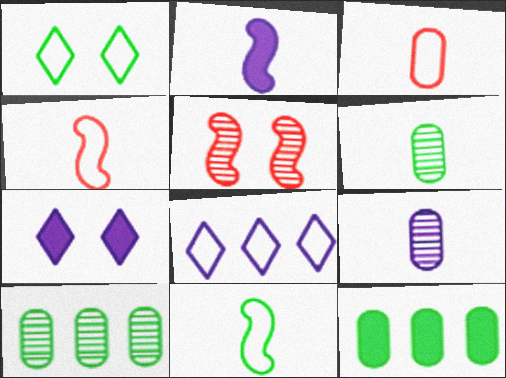[[4, 7, 10]]